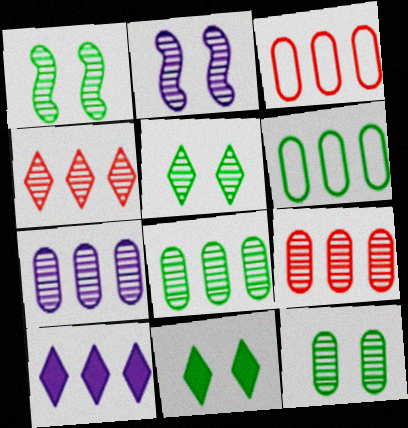[[1, 5, 12], 
[7, 8, 9]]